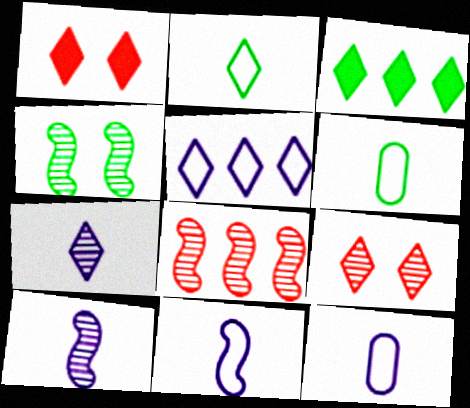[[3, 4, 6], 
[4, 8, 10]]